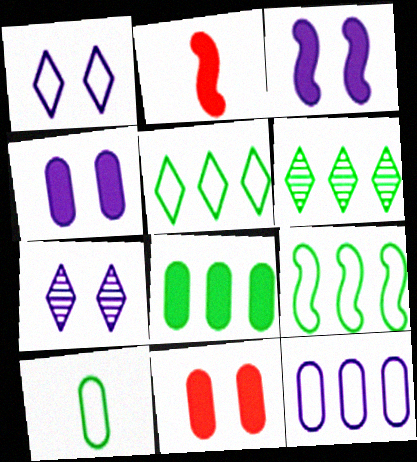[[6, 8, 9]]